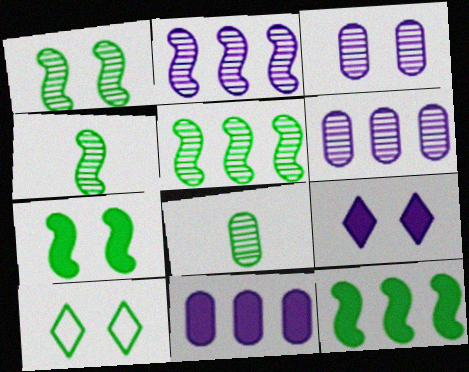[[1, 4, 5], 
[8, 10, 12]]